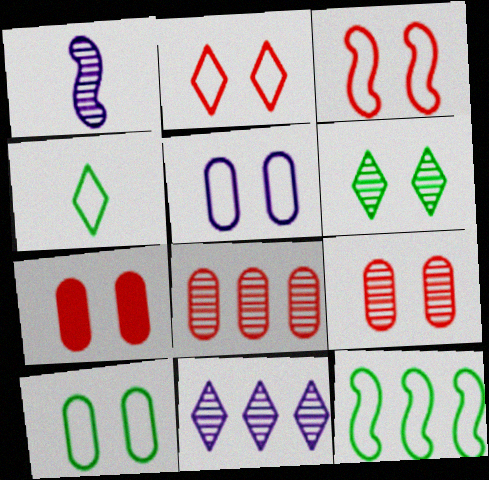[[1, 6, 8], 
[4, 10, 12]]